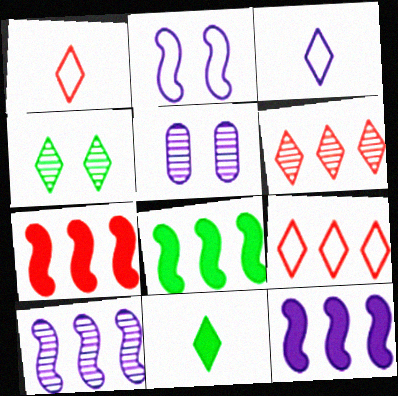[[1, 5, 8], 
[3, 5, 12], 
[7, 8, 12]]